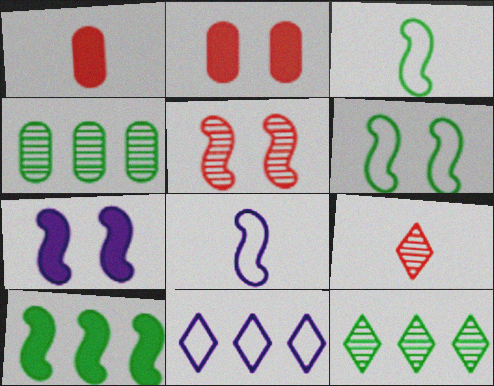[[2, 8, 12], 
[5, 6, 7], 
[5, 8, 10]]